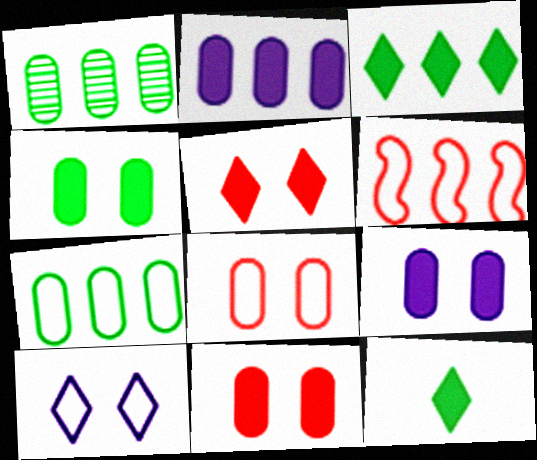[[4, 9, 11]]